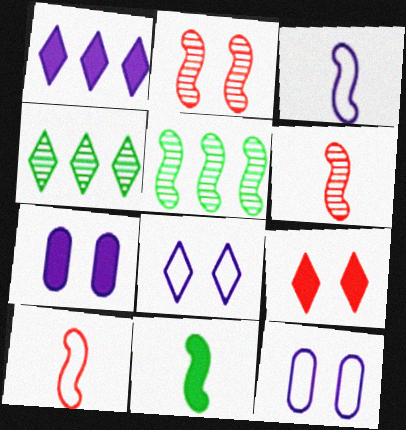[[3, 6, 11], 
[4, 7, 10]]